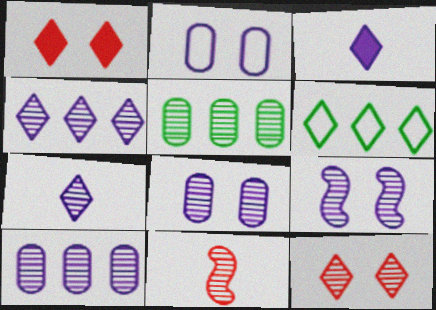[[1, 6, 7], 
[3, 6, 12], 
[7, 9, 10]]